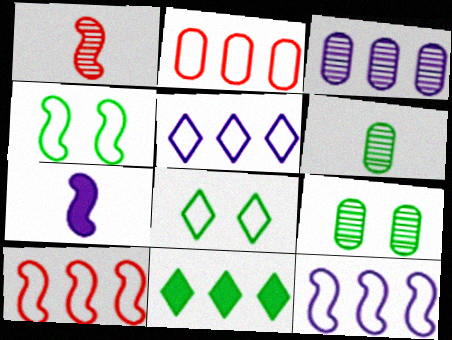[[3, 10, 11], 
[4, 6, 11]]